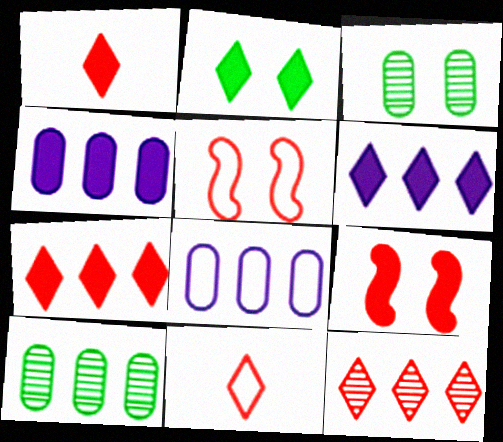[[1, 2, 6]]